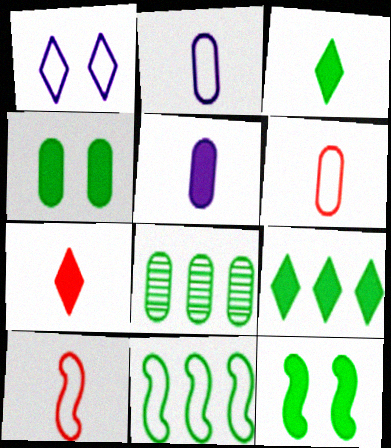[[1, 6, 11], 
[8, 9, 11]]